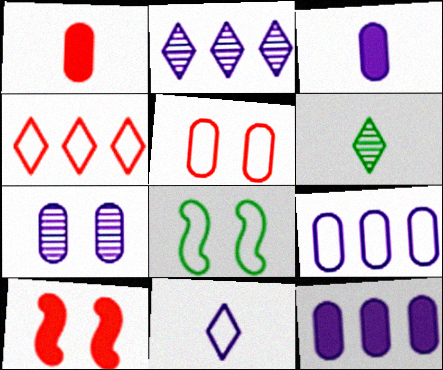[[1, 2, 8], 
[3, 7, 9], 
[6, 9, 10]]